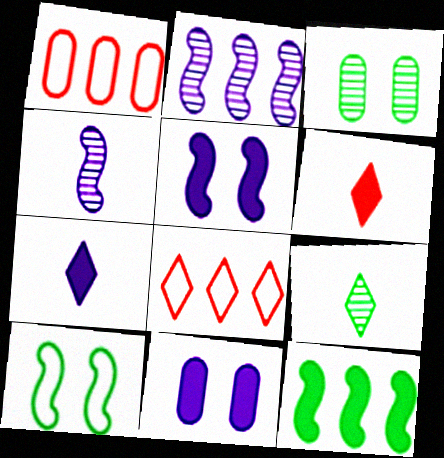[[1, 5, 9], 
[6, 11, 12]]